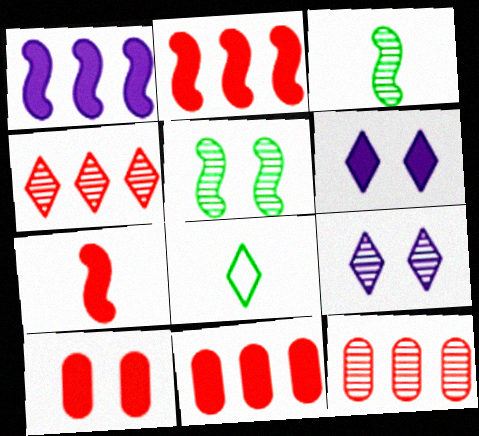[[3, 9, 12], 
[4, 6, 8]]